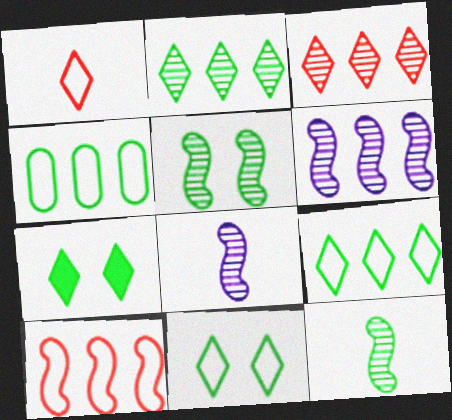[[4, 7, 12]]